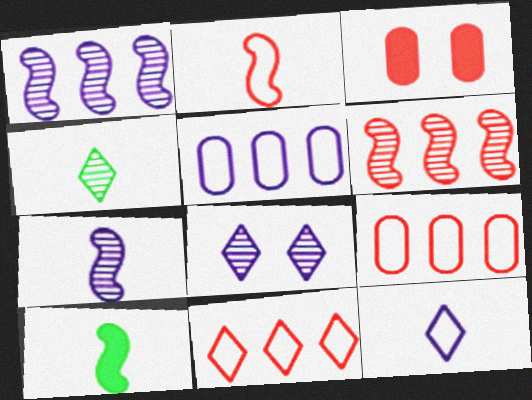[[2, 7, 10], 
[8, 9, 10]]